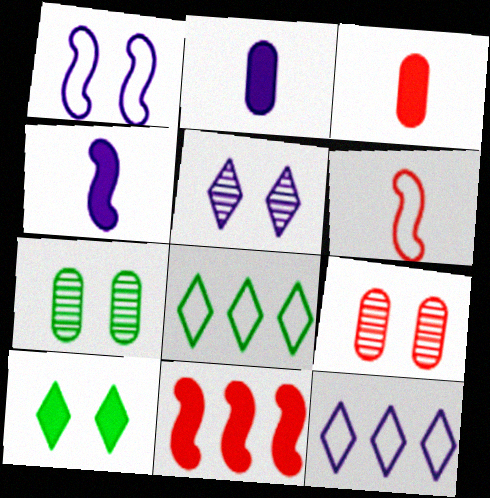[[1, 9, 10], 
[2, 10, 11], 
[4, 8, 9]]